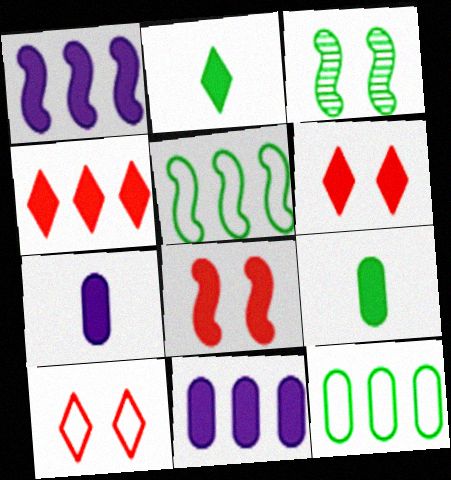[[1, 6, 9], 
[2, 3, 12], 
[2, 8, 11]]